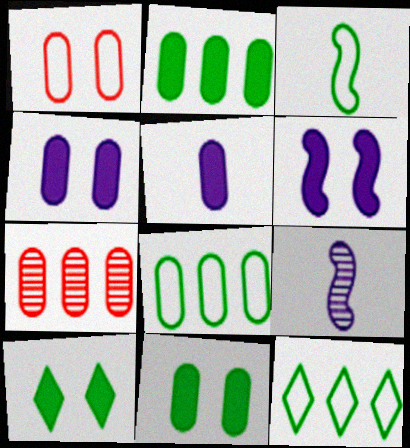[]